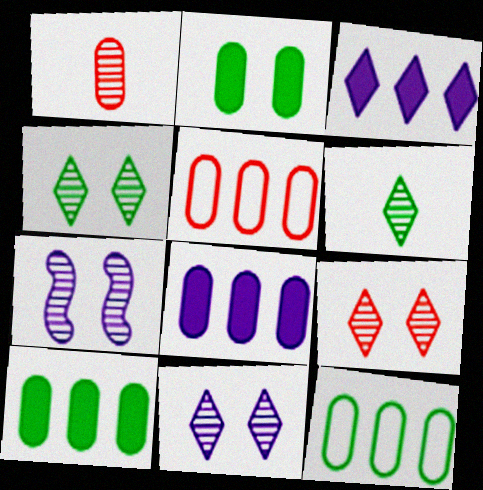[[4, 9, 11]]